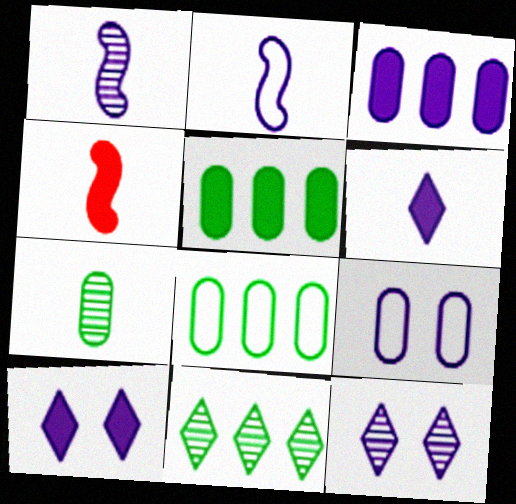[[2, 3, 12], 
[4, 5, 10], 
[4, 8, 12], 
[4, 9, 11]]